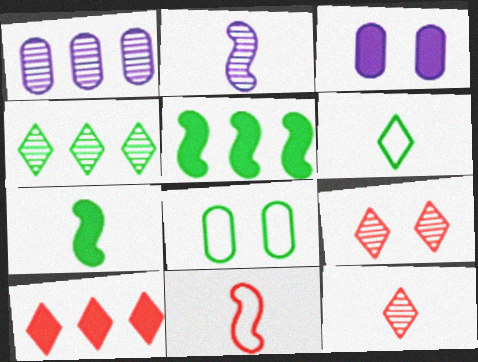[[2, 7, 11], 
[2, 8, 10], 
[3, 4, 11], 
[3, 7, 10], 
[4, 7, 8]]